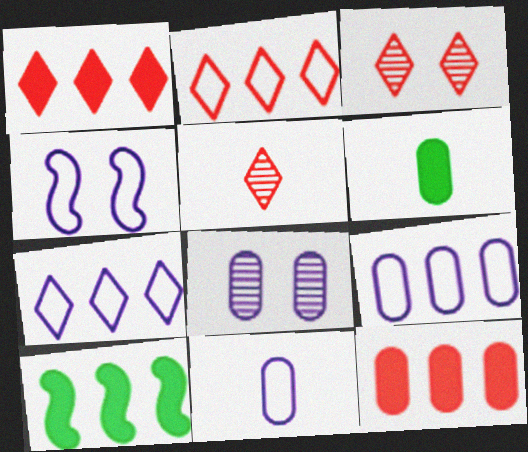[[3, 10, 11], 
[4, 7, 11]]